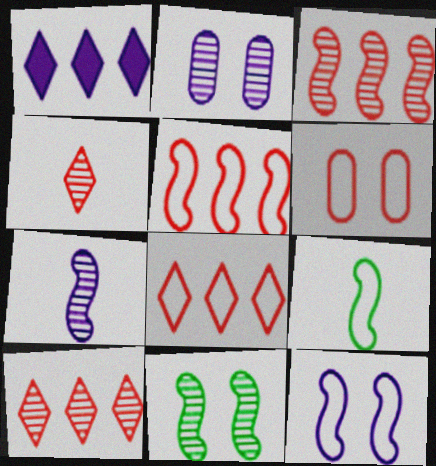[[3, 7, 11], 
[5, 9, 12]]